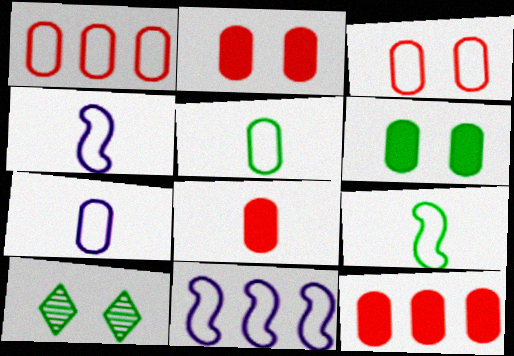[[2, 8, 12], 
[4, 10, 12], 
[8, 10, 11]]